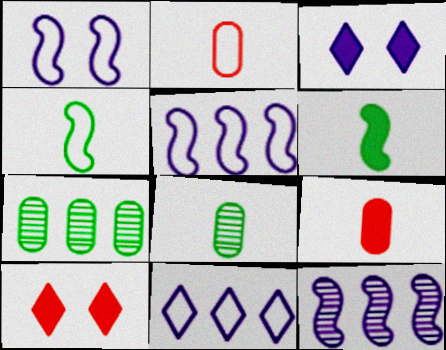[[5, 8, 10]]